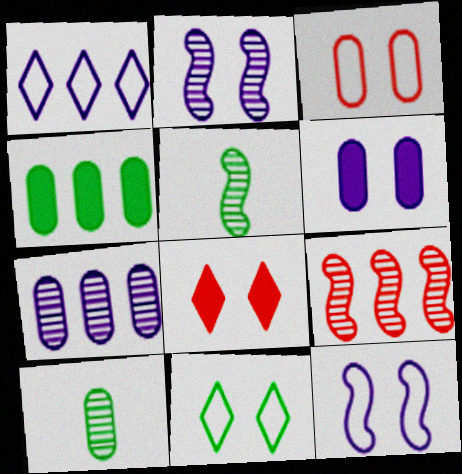[[1, 4, 9], 
[2, 5, 9], 
[3, 11, 12], 
[4, 5, 11]]